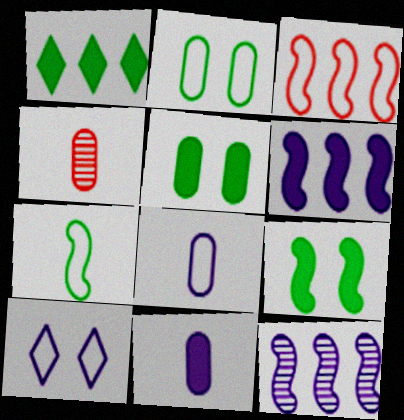[[10, 11, 12]]